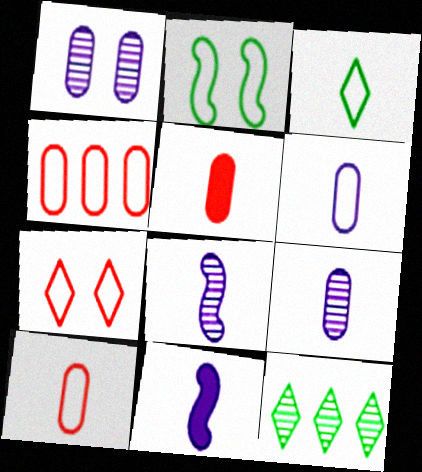[[3, 5, 8]]